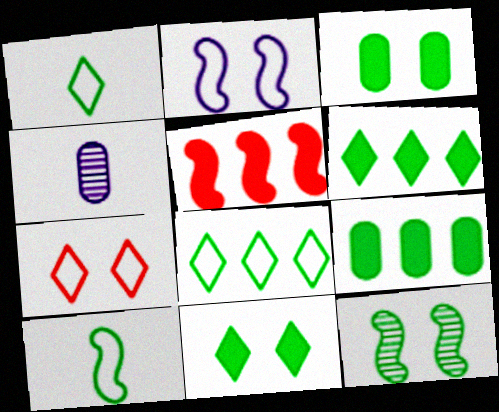[[1, 9, 12]]